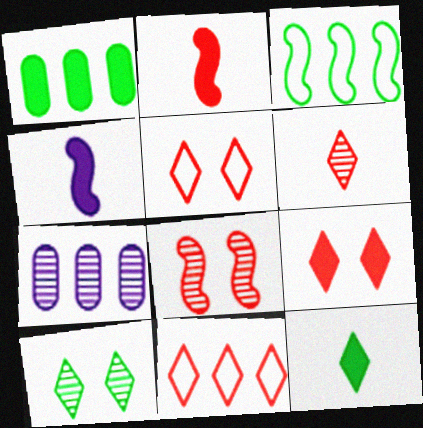[[1, 4, 9], 
[3, 4, 8], 
[6, 9, 11]]